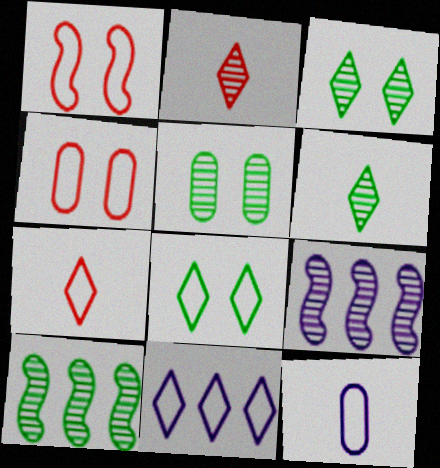[[2, 5, 9], 
[5, 6, 10], 
[7, 8, 11]]